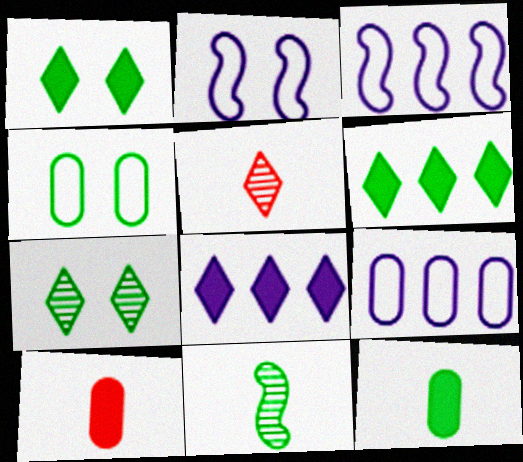[[3, 7, 10], 
[4, 6, 11]]